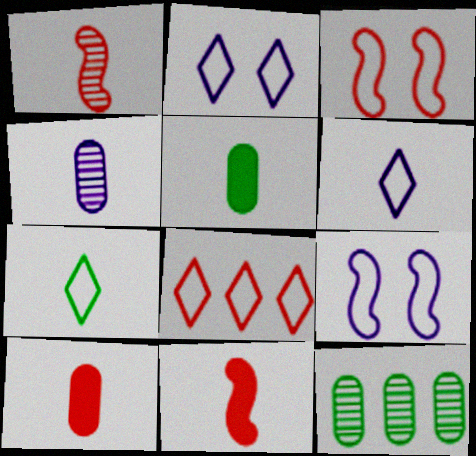[[1, 5, 6], 
[2, 7, 8], 
[2, 11, 12], 
[4, 7, 11]]